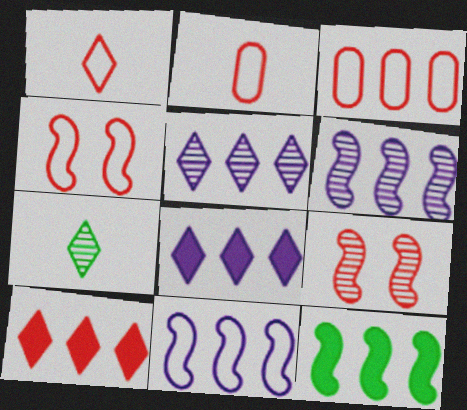[[1, 3, 4], 
[2, 9, 10], 
[3, 5, 12]]